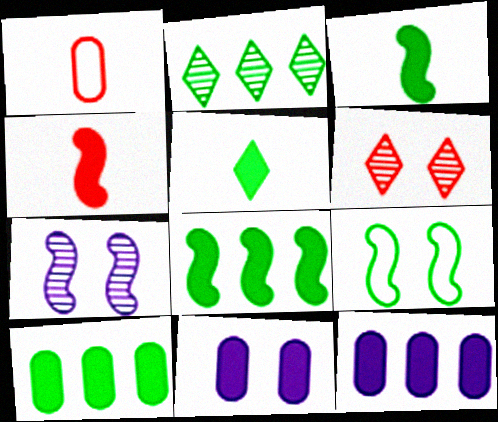[[6, 9, 11]]